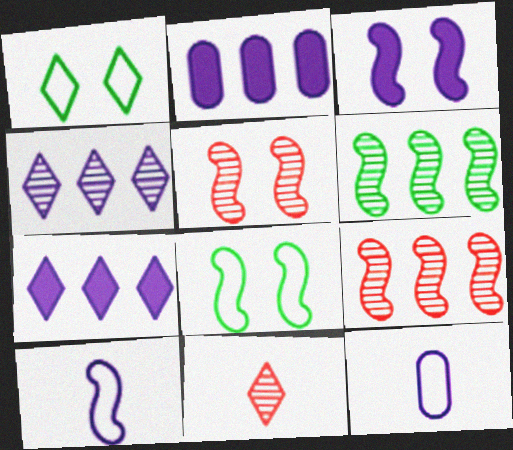[[1, 7, 11], 
[2, 8, 11], 
[3, 4, 12], 
[3, 5, 8]]